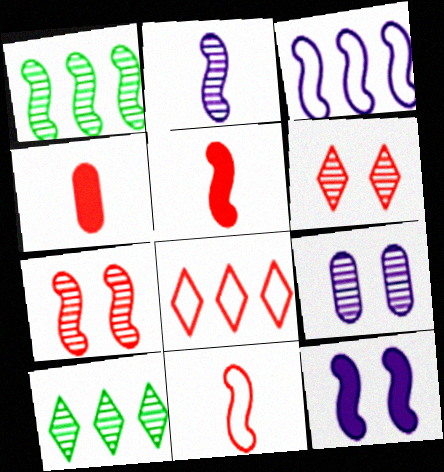[[1, 2, 7], 
[1, 11, 12], 
[2, 3, 12], 
[4, 7, 8]]